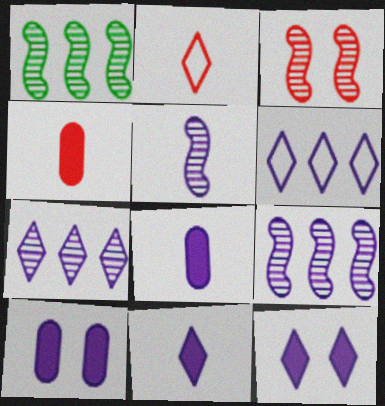[[1, 2, 10], 
[1, 3, 5], 
[5, 6, 10]]